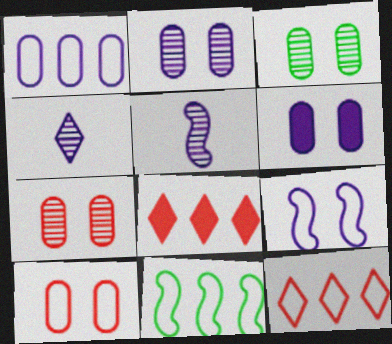[[1, 11, 12], 
[2, 3, 7], 
[3, 6, 10]]